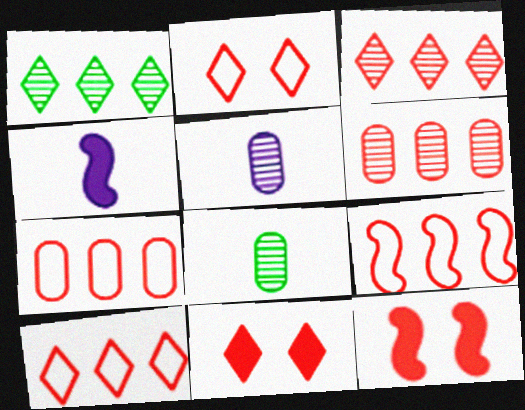[[7, 9, 10]]